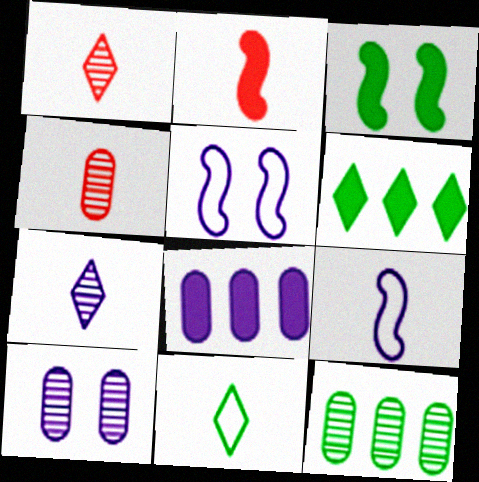[[3, 11, 12], 
[4, 5, 6], 
[4, 10, 12], 
[5, 7, 8]]